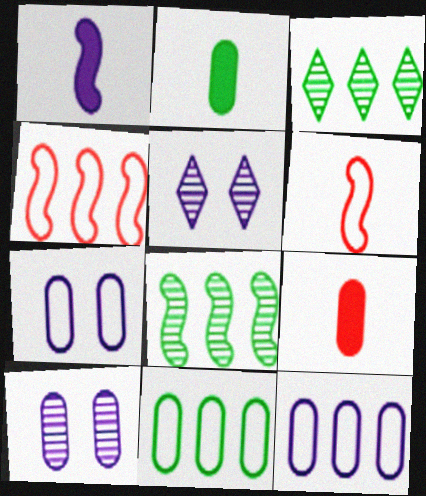[[1, 5, 12], 
[2, 4, 5], 
[9, 10, 11]]